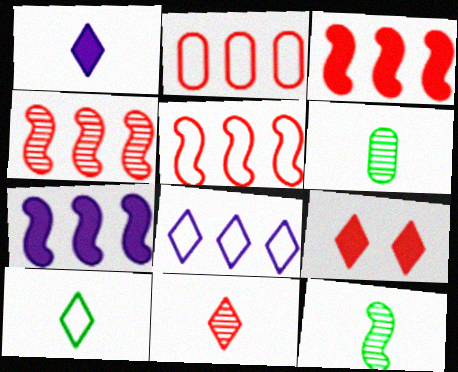[[1, 10, 11], 
[3, 4, 5]]